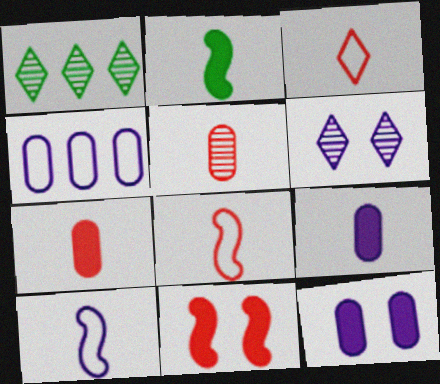[[1, 8, 12]]